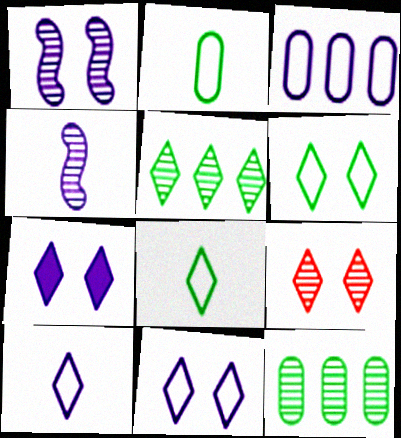[[3, 4, 7], 
[4, 9, 12], 
[6, 7, 9]]